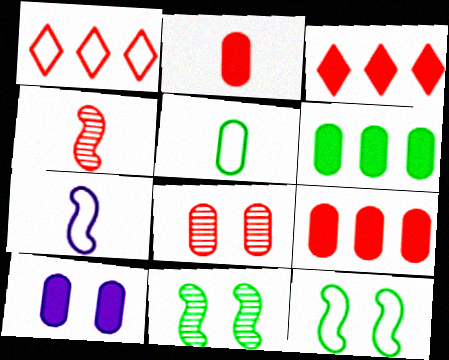[[2, 6, 10]]